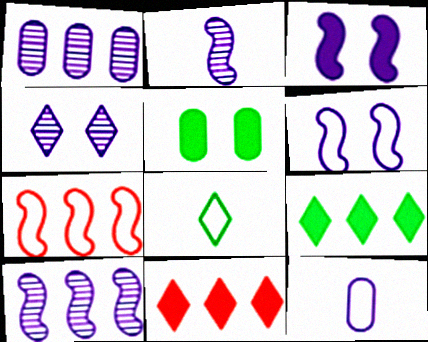[[1, 2, 4], 
[1, 7, 9], 
[4, 8, 11]]